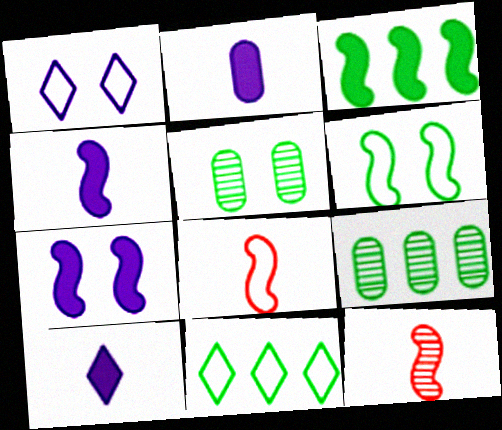[[2, 4, 10], 
[3, 9, 11]]